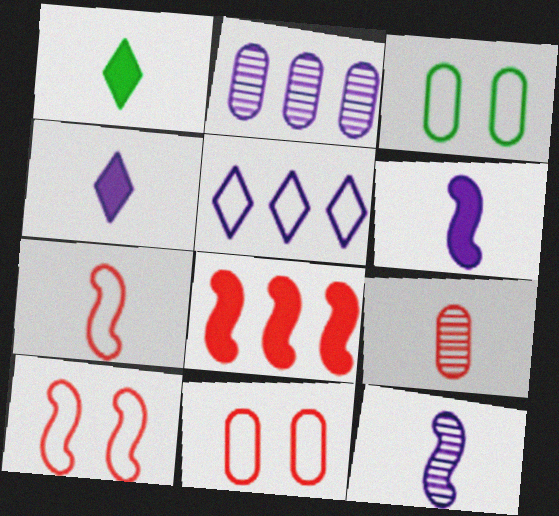[[1, 2, 10], 
[3, 5, 7]]